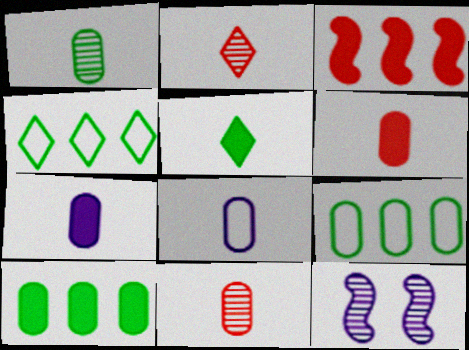[[1, 6, 8], 
[4, 6, 12]]